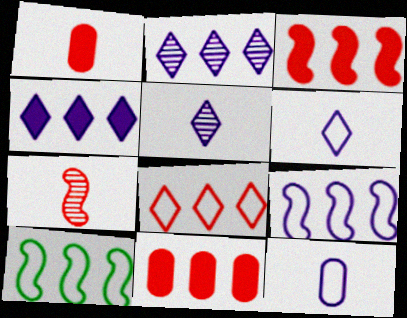[[2, 10, 11]]